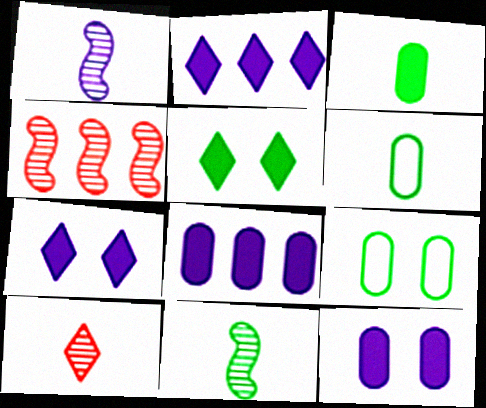[[4, 6, 7]]